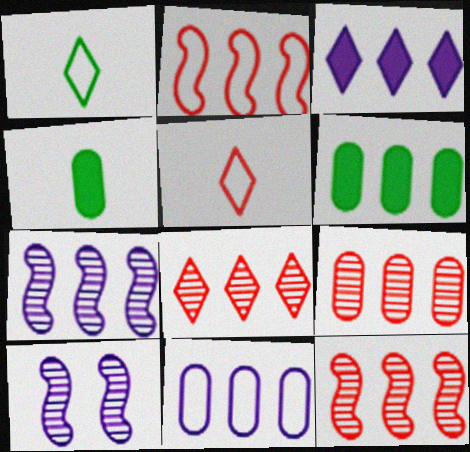[[3, 7, 11], 
[5, 6, 10], 
[6, 9, 11], 
[8, 9, 12]]